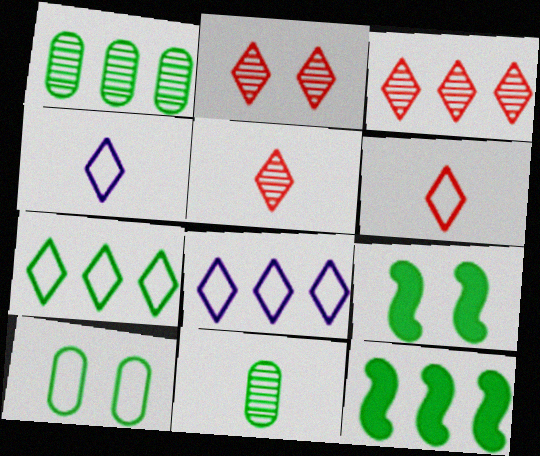[[1, 7, 12], 
[2, 3, 5], 
[7, 9, 11]]